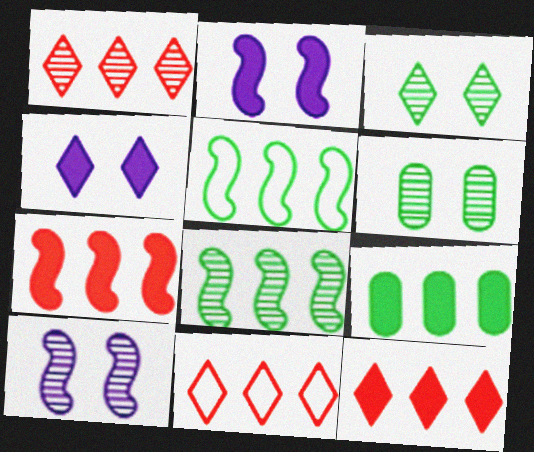[[1, 11, 12]]